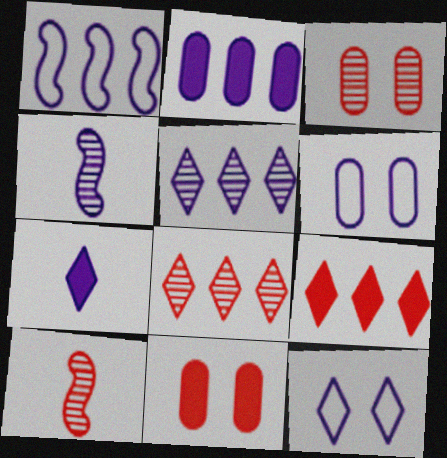[[1, 2, 5], 
[2, 4, 12], 
[3, 8, 10], 
[5, 7, 12]]